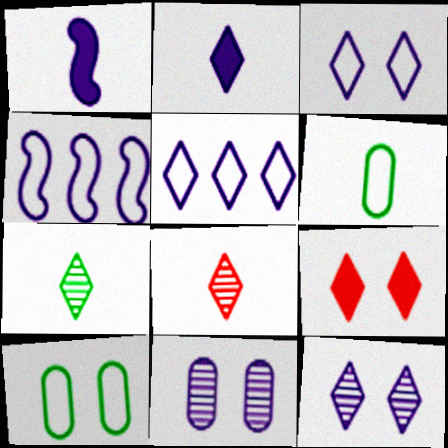[[1, 5, 11], 
[1, 6, 8], 
[2, 4, 11], 
[2, 5, 12], 
[5, 7, 9]]